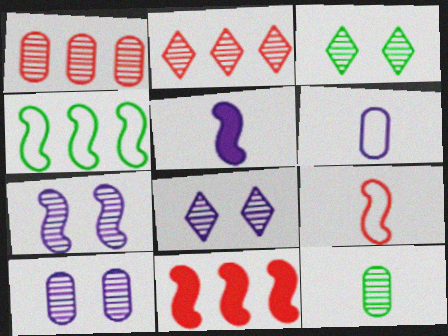[[1, 10, 12], 
[2, 7, 12], 
[3, 6, 11], 
[7, 8, 10]]